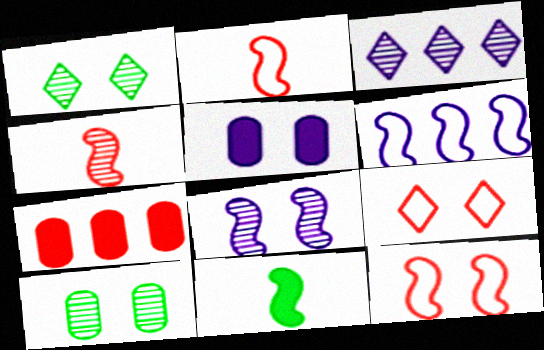[[1, 5, 12], 
[3, 4, 10], 
[4, 7, 9]]